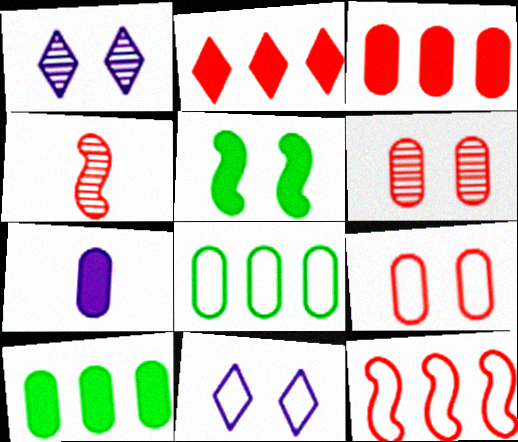[[1, 5, 9], 
[2, 4, 9], 
[2, 5, 7], 
[4, 10, 11], 
[5, 6, 11], 
[6, 7, 8]]